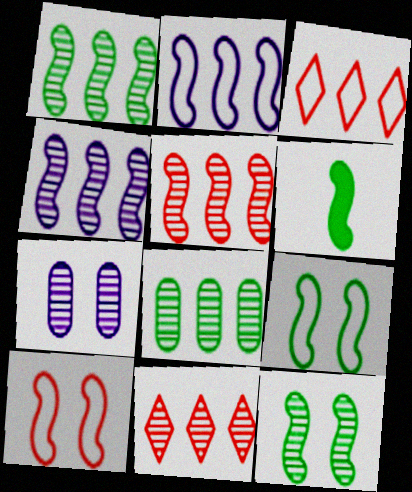[[1, 4, 5], 
[1, 6, 9], 
[3, 6, 7], 
[4, 6, 10], 
[4, 8, 11]]